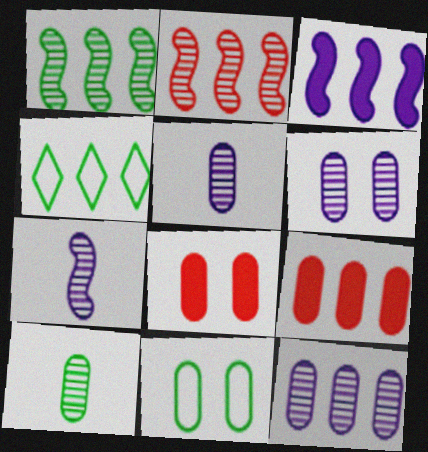[[4, 7, 8], 
[5, 6, 12], 
[5, 9, 11], 
[6, 8, 11]]